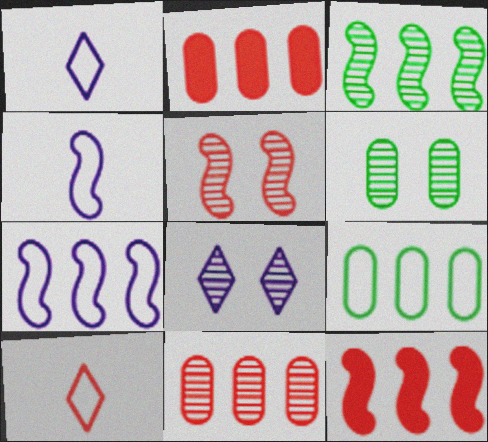[[1, 6, 12], 
[2, 5, 10], 
[3, 7, 12], 
[5, 6, 8]]